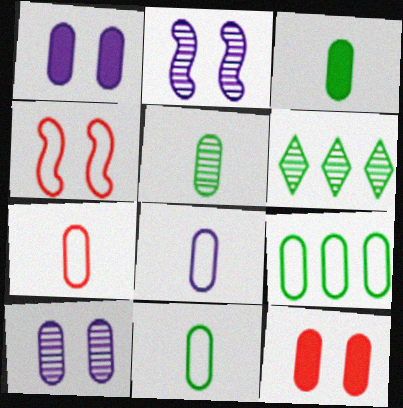[[3, 5, 11], 
[7, 8, 11]]